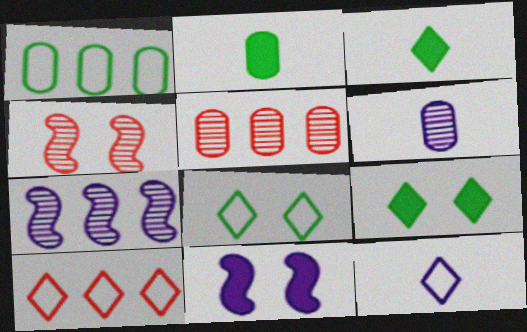[[8, 10, 12]]